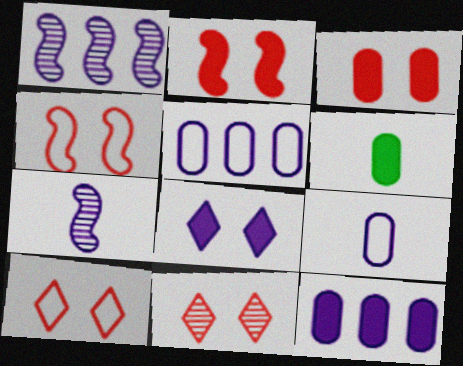[[1, 6, 10], 
[1, 8, 9], 
[3, 4, 11], 
[3, 6, 12], 
[5, 7, 8]]